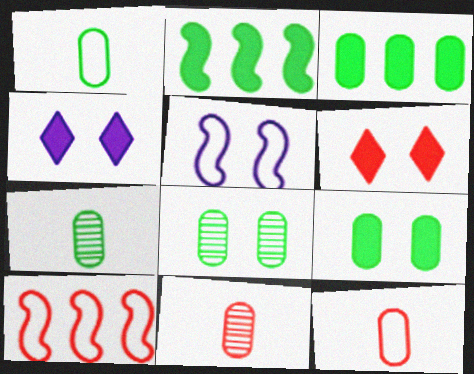[[1, 3, 8], 
[4, 7, 10], 
[5, 6, 8], 
[6, 10, 11]]